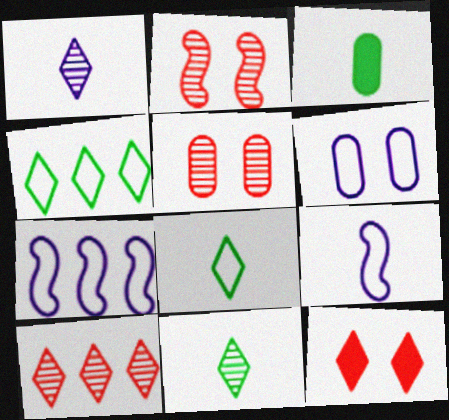[[1, 4, 12]]